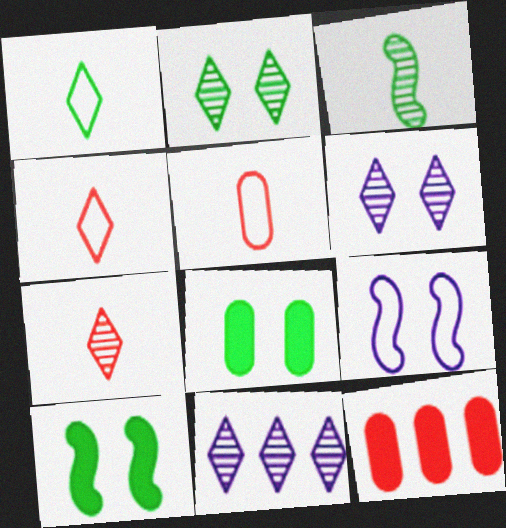[[2, 7, 11], 
[5, 10, 11]]